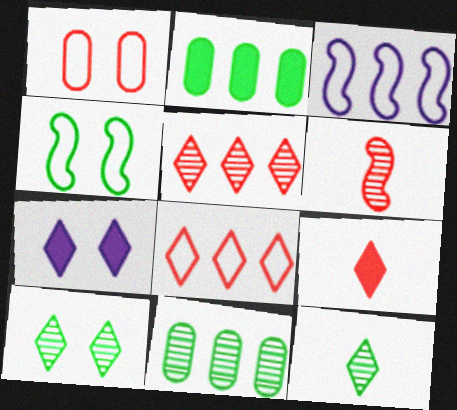[[2, 3, 5], 
[2, 4, 12], 
[7, 8, 12]]